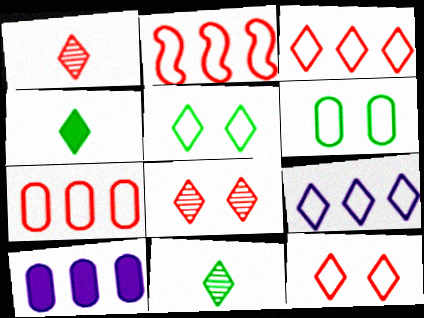[[2, 3, 7], 
[4, 8, 9]]